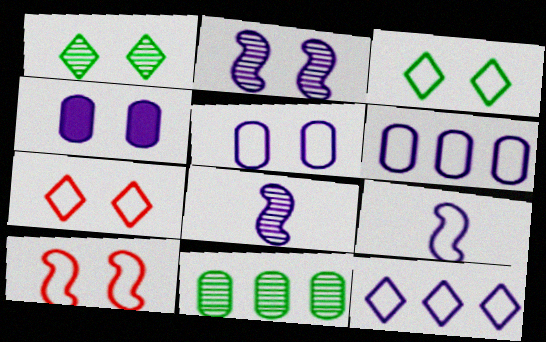[[1, 4, 10], 
[3, 5, 10], 
[4, 8, 12], 
[5, 9, 12]]